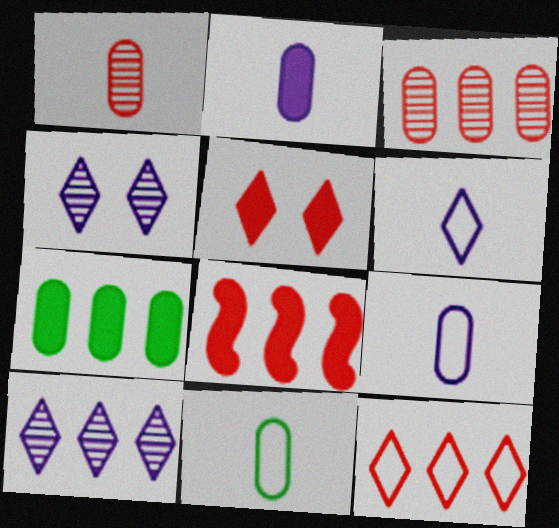[[1, 2, 11], 
[3, 8, 12], 
[4, 8, 11]]